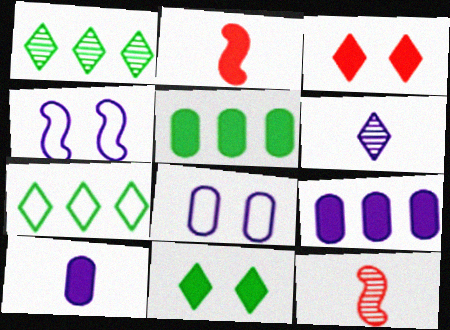[[1, 2, 8], 
[2, 9, 11], 
[3, 6, 7], 
[4, 6, 9]]